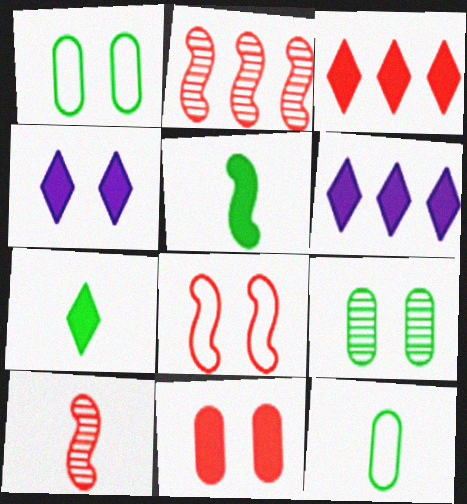[[1, 6, 10], 
[2, 4, 12], 
[3, 4, 7], 
[4, 8, 9], 
[5, 6, 11]]